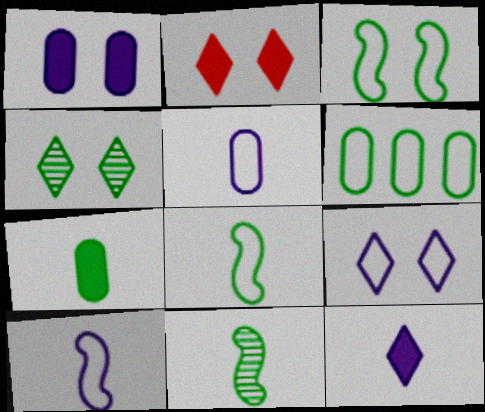[[2, 4, 9]]